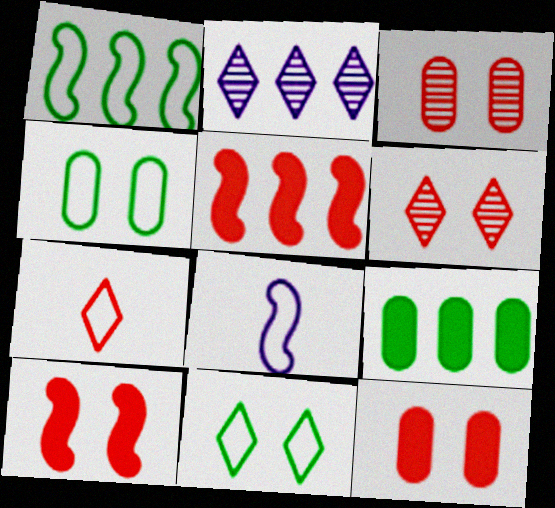[[3, 5, 7], 
[6, 8, 9]]